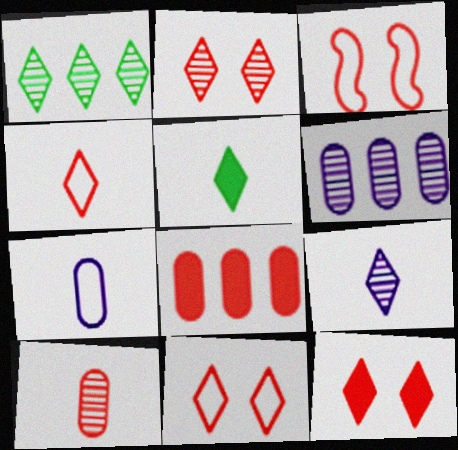[[1, 2, 9], 
[2, 11, 12], 
[3, 5, 6], 
[4, 5, 9]]